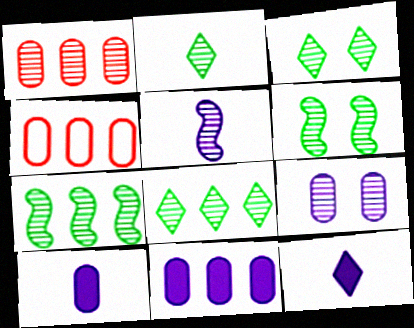[[1, 3, 5], 
[2, 3, 8], 
[4, 6, 12]]